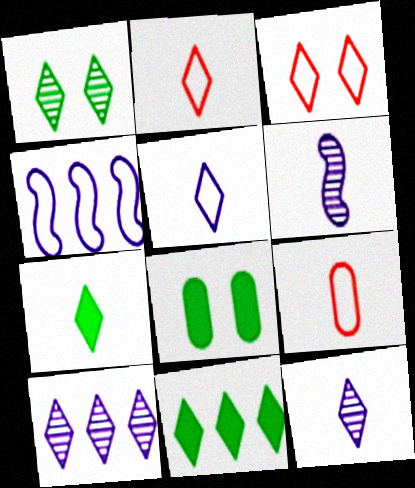[[2, 7, 12], 
[3, 7, 10], 
[3, 11, 12], 
[6, 7, 9]]